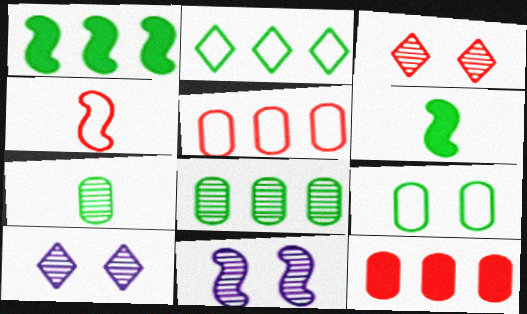[[1, 2, 8], 
[1, 4, 11], 
[3, 4, 12], 
[5, 6, 10]]